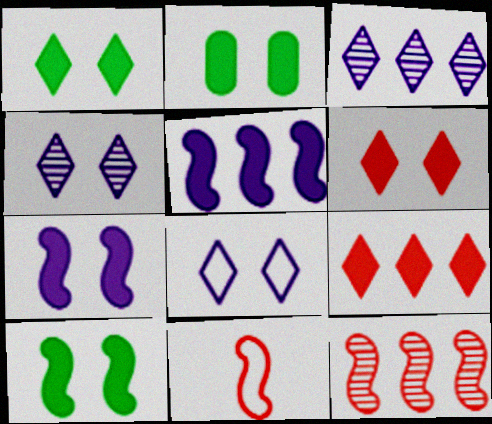[[1, 2, 10], 
[2, 3, 11], 
[2, 6, 7]]